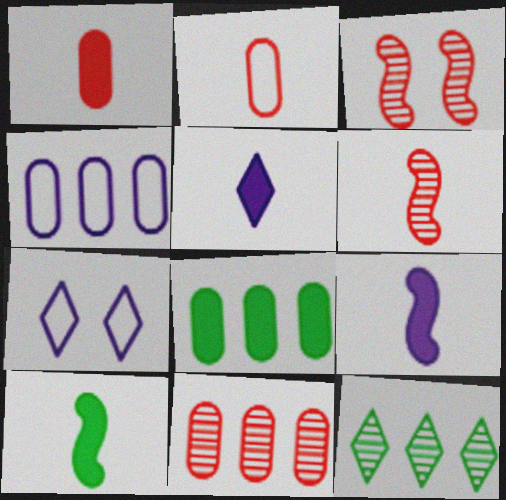[[1, 5, 10], 
[4, 8, 11], 
[6, 7, 8], 
[7, 10, 11]]